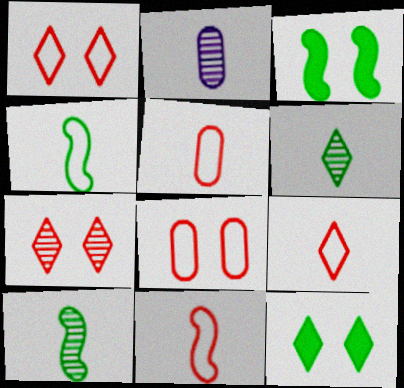[[5, 9, 11]]